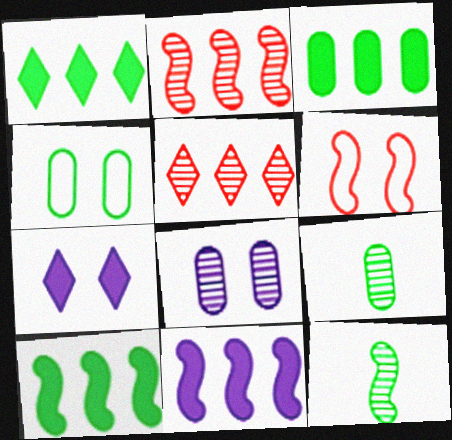[[1, 3, 10], 
[1, 4, 12], 
[3, 4, 9], 
[5, 8, 12], 
[6, 11, 12]]